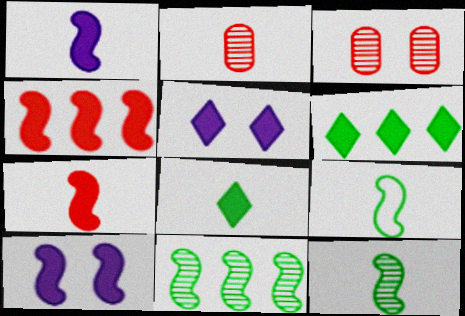[]